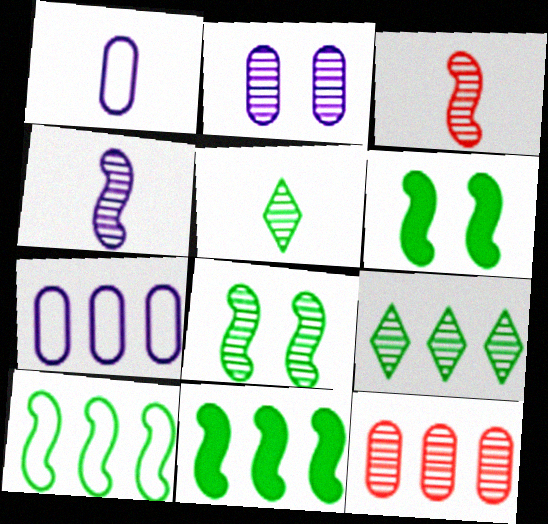[[2, 3, 9]]